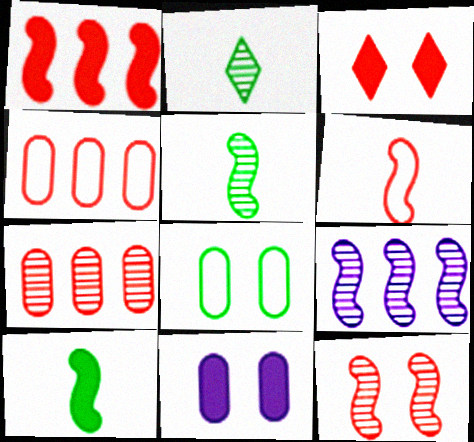[[1, 6, 12], 
[3, 6, 7], 
[5, 9, 12]]